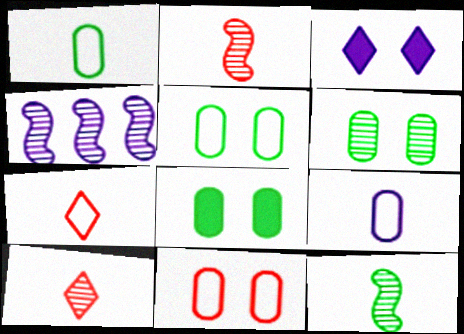[[3, 4, 9], 
[4, 6, 10], 
[4, 7, 8], 
[5, 6, 8]]